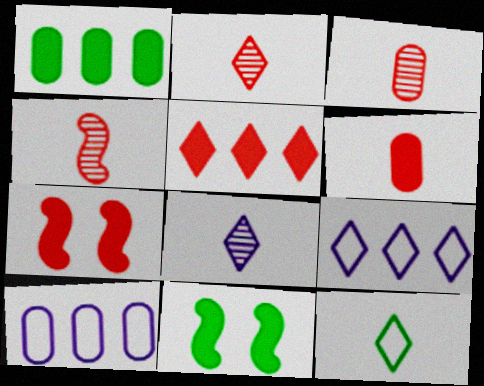[[2, 3, 4], 
[2, 10, 11], 
[3, 9, 11], 
[5, 6, 7]]